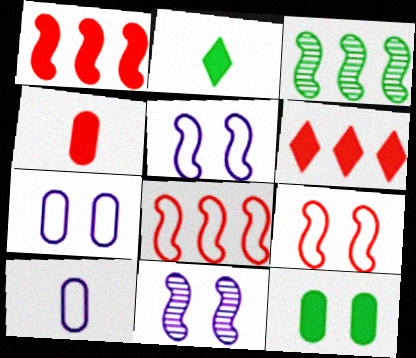[]